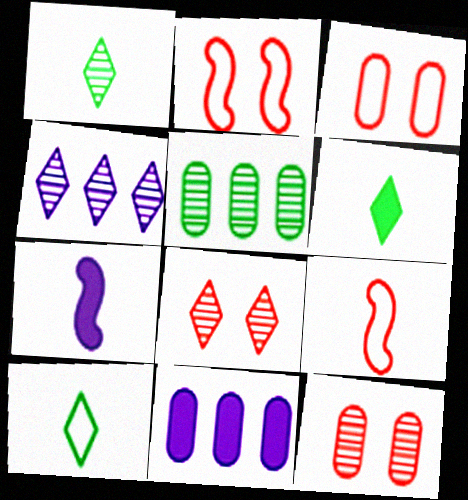[[1, 2, 11], 
[1, 4, 8], 
[1, 6, 10]]